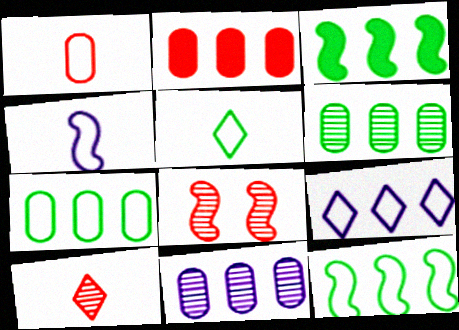[[1, 4, 5], 
[2, 7, 11], 
[3, 4, 8]]